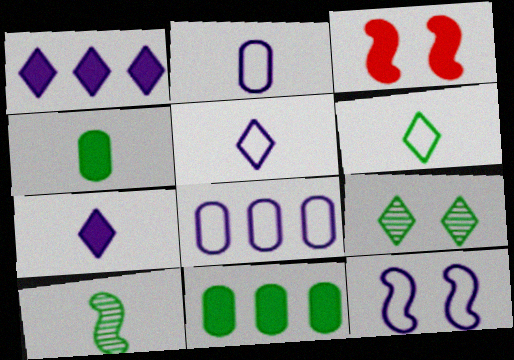[[1, 3, 4], 
[3, 7, 11], 
[4, 6, 10], 
[5, 8, 12]]